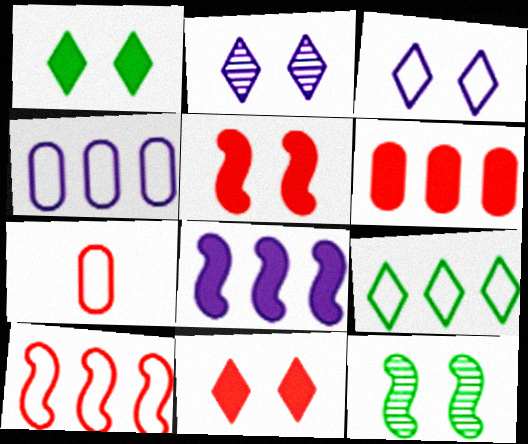[[4, 9, 10]]